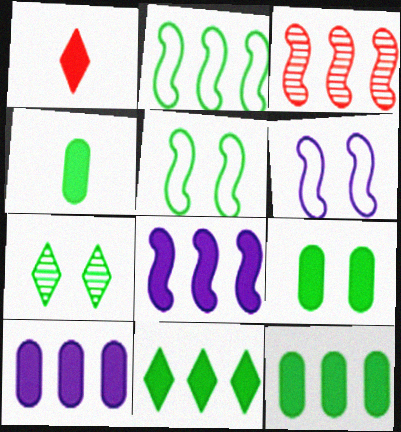[[1, 8, 9], 
[2, 3, 8], 
[2, 4, 7], 
[4, 9, 12], 
[5, 7, 9]]